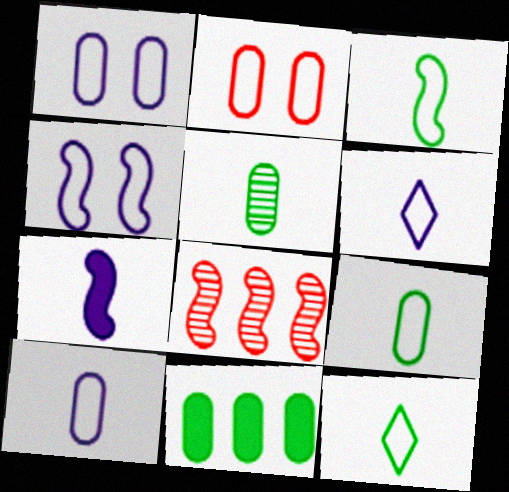[[3, 9, 12]]